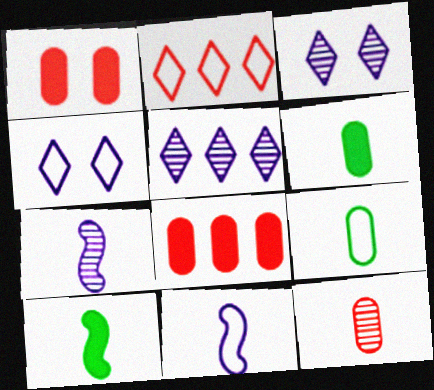[]